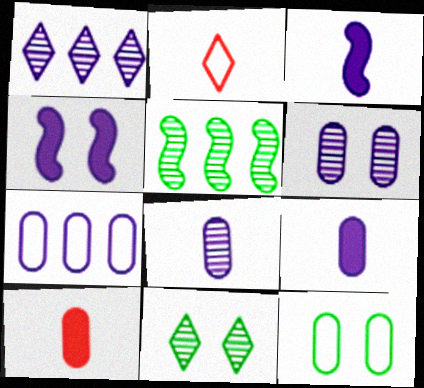[[6, 7, 9]]